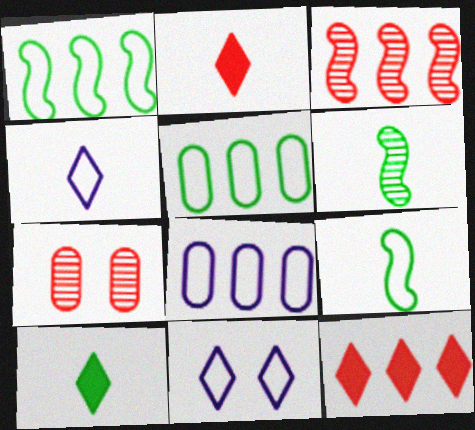[]